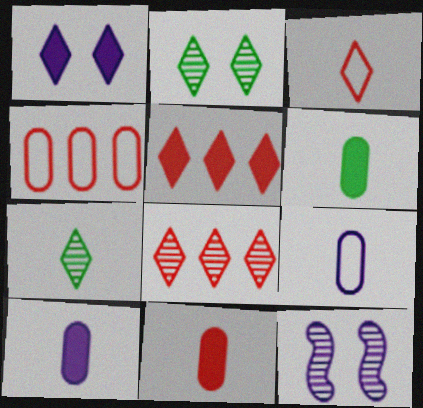[[6, 10, 11]]